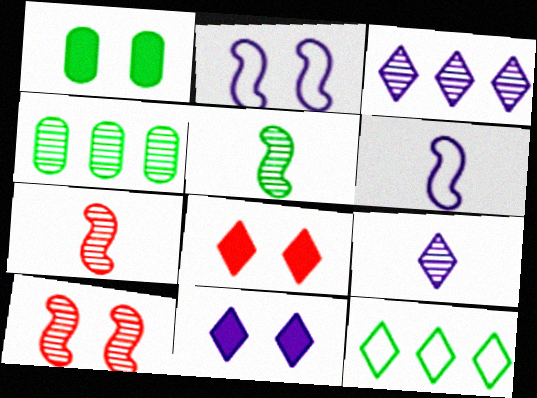[[1, 5, 12], 
[4, 6, 8], 
[4, 9, 10], 
[8, 9, 12]]